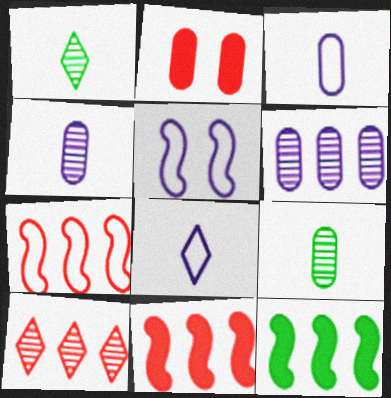[]